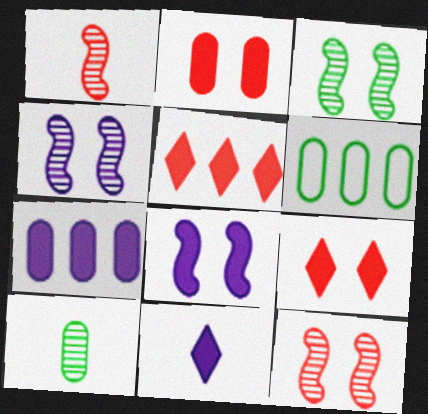[[3, 4, 12], 
[6, 11, 12], 
[7, 8, 11]]